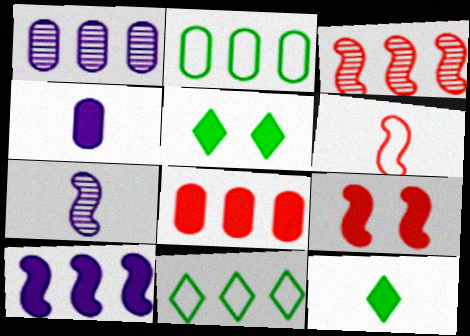[[1, 2, 8], 
[1, 5, 6], 
[3, 6, 9]]